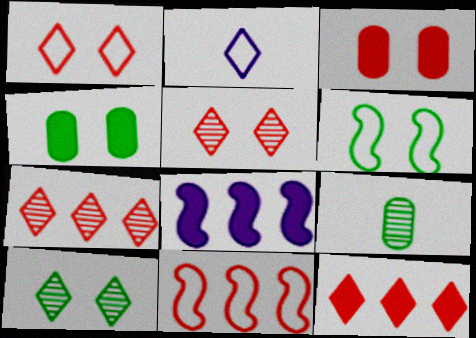[[1, 8, 9], 
[2, 10, 12], 
[4, 6, 10]]